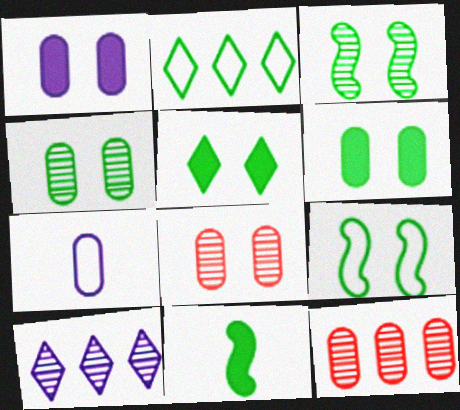[[2, 4, 11], 
[4, 5, 9], 
[6, 7, 12]]